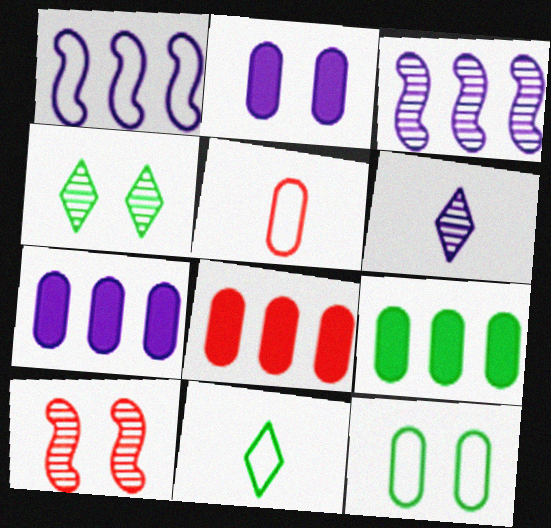[[1, 2, 6], 
[7, 8, 9], 
[7, 10, 11]]